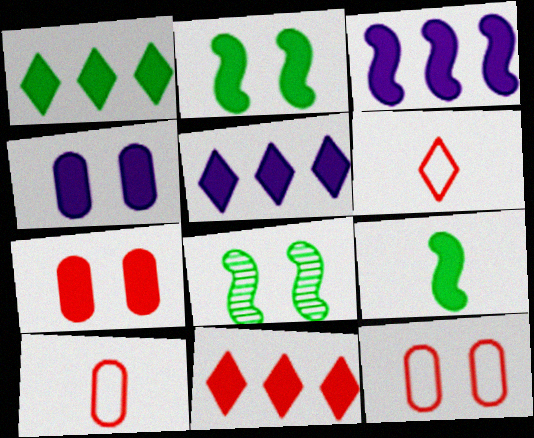[[1, 5, 11], 
[4, 9, 11], 
[5, 7, 9], 
[5, 8, 10]]